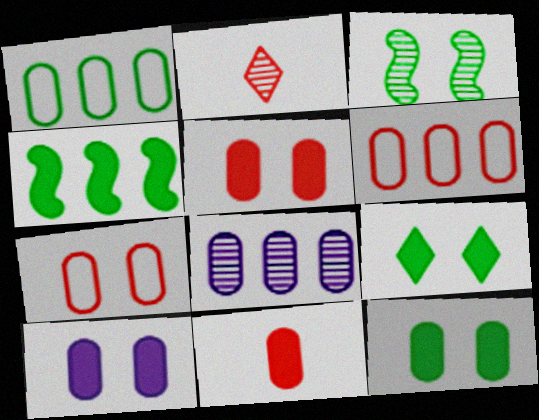[[2, 3, 8], 
[5, 10, 12]]